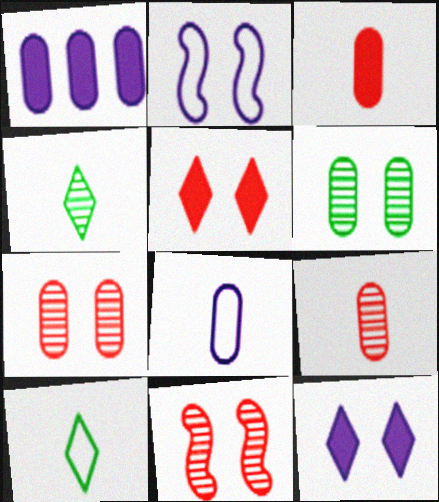[[1, 10, 11], 
[2, 5, 6]]